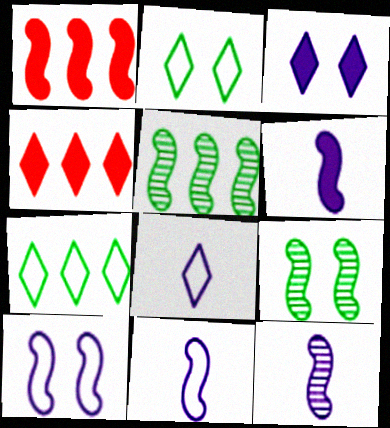[[1, 9, 11], 
[6, 11, 12]]